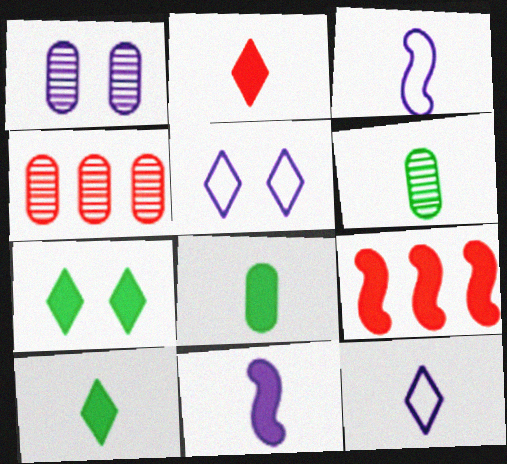[[1, 4, 6], 
[2, 3, 6], 
[2, 8, 11], 
[3, 4, 7], 
[5, 6, 9]]